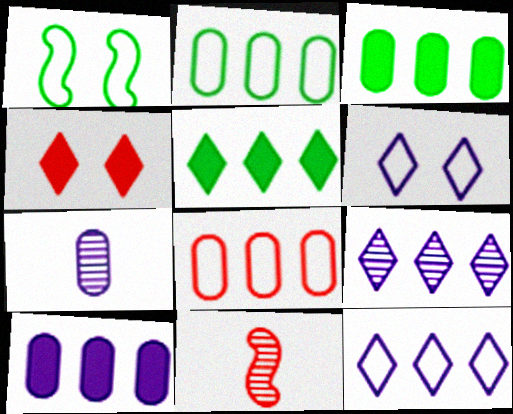[[3, 6, 11], 
[4, 8, 11]]